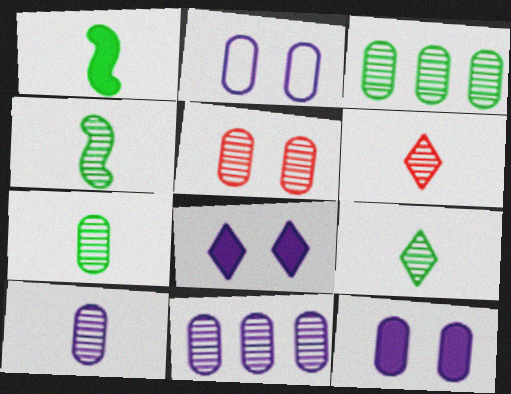[[3, 5, 10], 
[4, 6, 10], 
[4, 7, 9], 
[5, 7, 11]]